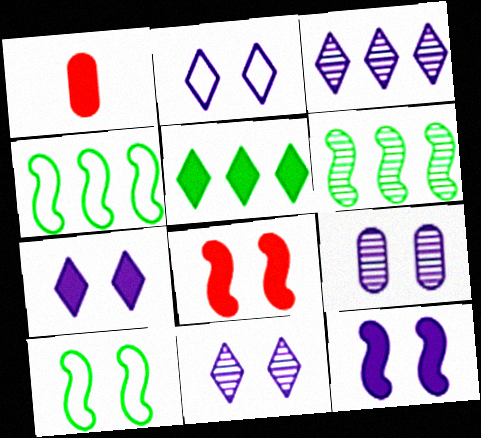[[1, 2, 6], 
[1, 3, 10], 
[1, 4, 11], 
[1, 5, 12], 
[2, 7, 11], 
[2, 9, 12]]